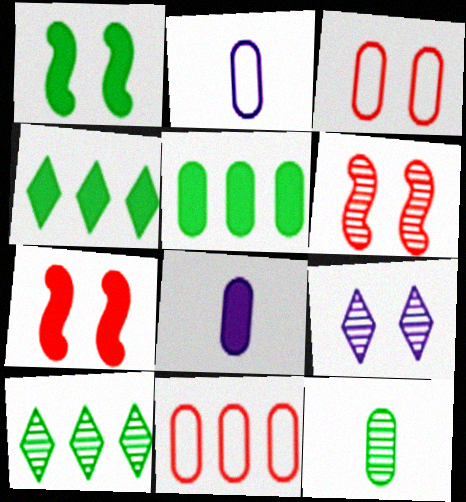[[1, 3, 9], 
[2, 4, 6], 
[2, 7, 10], 
[4, 7, 8]]